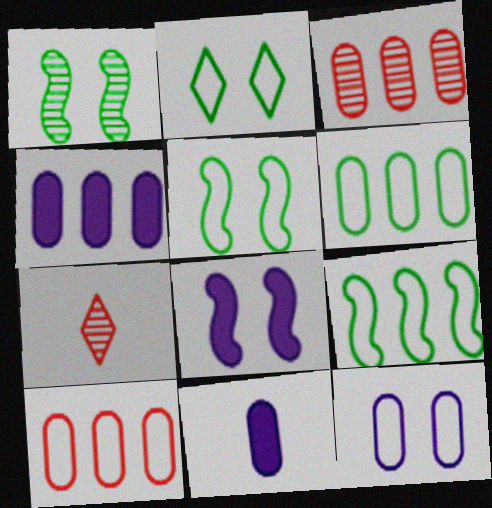[[3, 4, 6], 
[4, 5, 7], 
[6, 7, 8]]